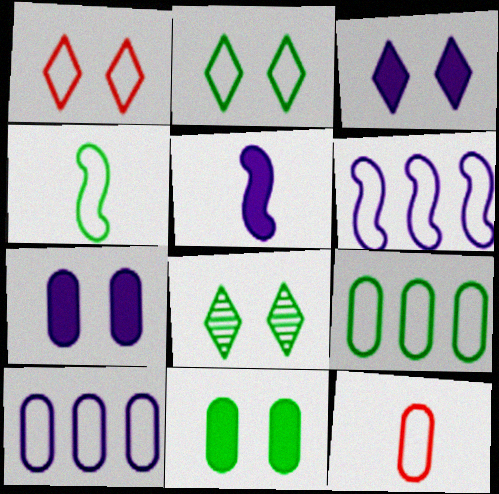[[1, 3, 8], 
[1, 4, 10], 
[2, 4, 9], 
[2, 6, 12]]